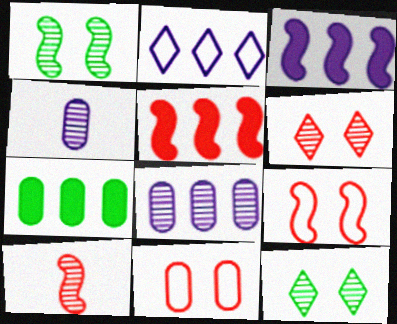[[2, 3, 8], 
[4, 7, 11], 
[5, 9, 10], 
[8, 10, 12]]